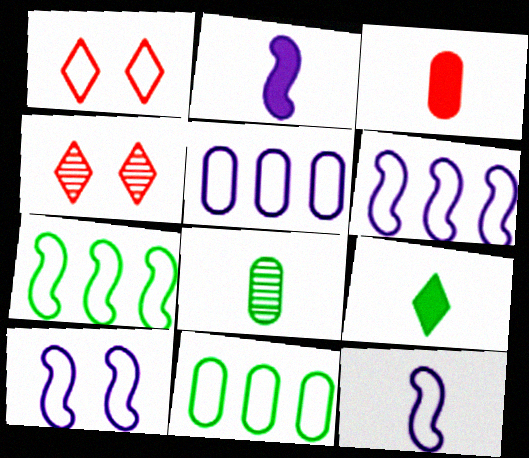[[1, 11, 12], 
[2, 3, 9], 
[2, 4, 11], 
[6, 10, 12]]